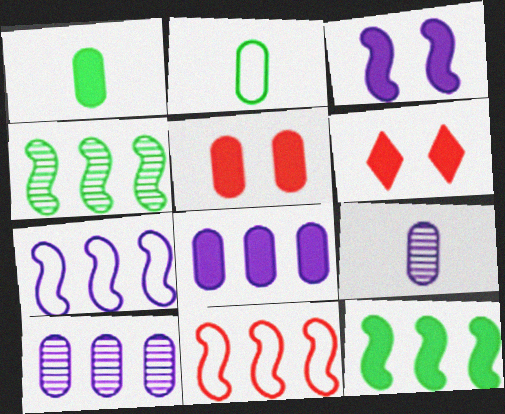[[1, 5, 8], 
[2, 5, 10]]